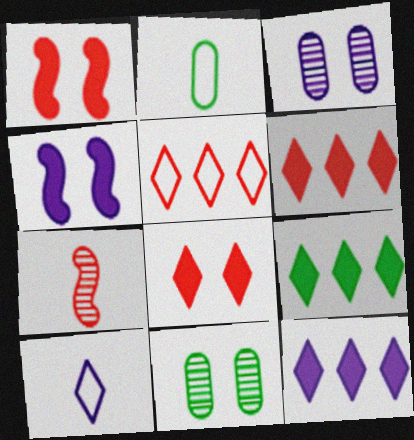[[6, 9, 12]]